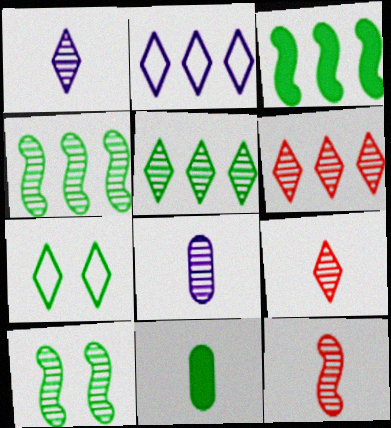[[4, 7, 11], 
[6, 8, 10]]